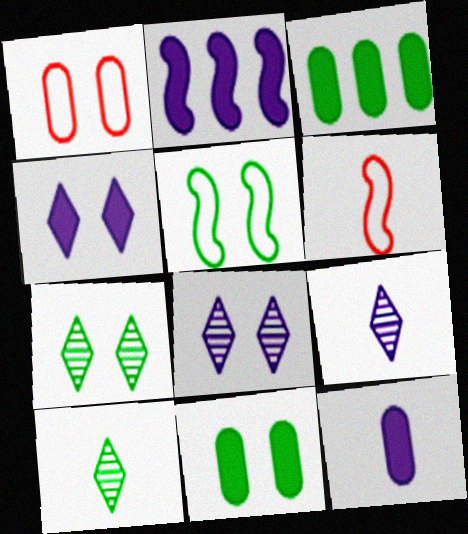[[1, 2, 10], 
[2, 4, 12], 
[3, 5, 10], 
[3, 6, 8], 
[5, 7, 11], 
[6, 10, 12]]